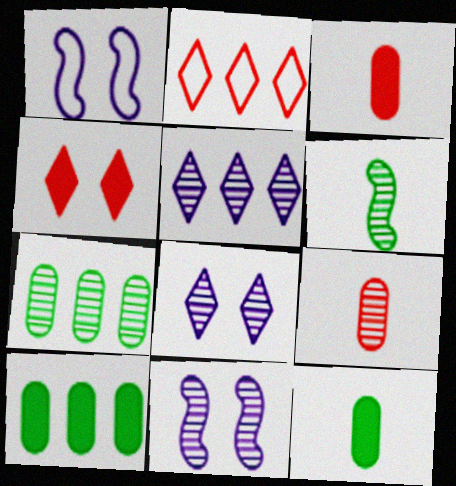[[2, 11, 12]]